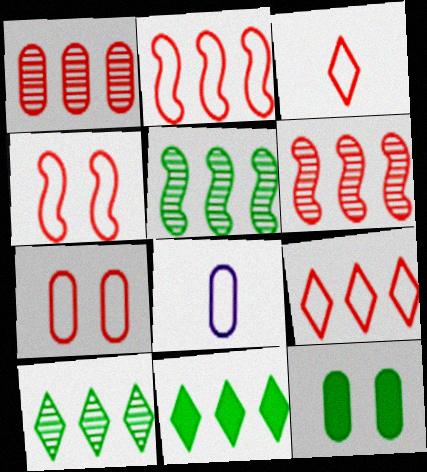[[1, 8, 12], 
[2, 3, 7]]